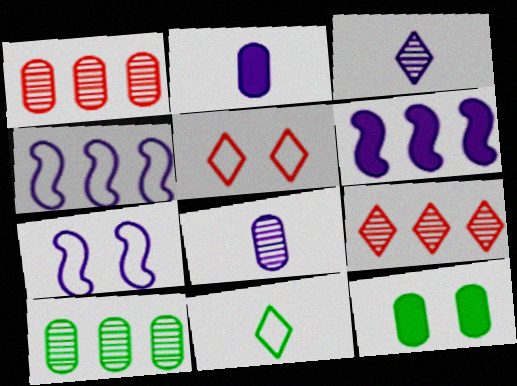[]